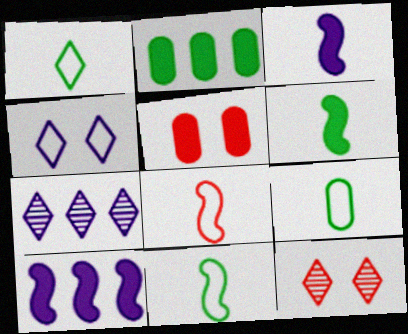[[1, 9, 11], 
[5, 7, 11], 
[9, 10, 12]]